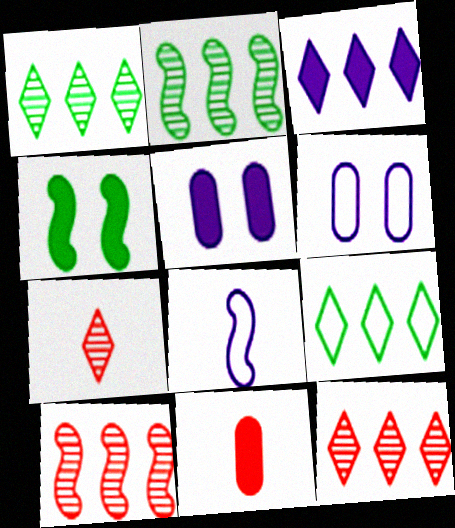[[3, 4, 11], 
[3, 9, 12], 
[4, 8, 10]]